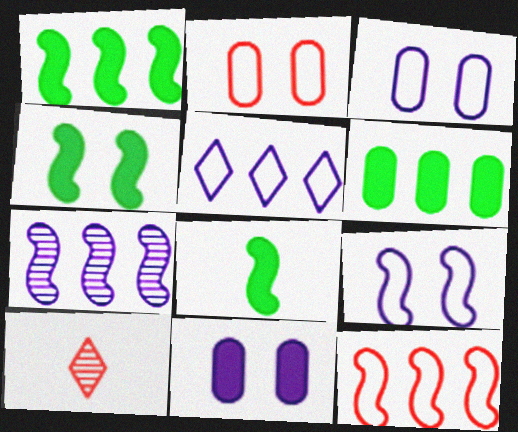[[1, 3, 10], 
[1, 4, 8], 
[1, 7, 12], 
[6, 9, 10]]